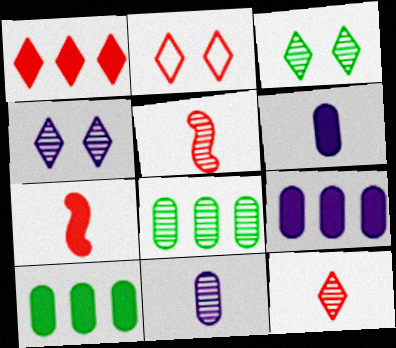[[1, 2, 12], 
[4, 5, 8]]